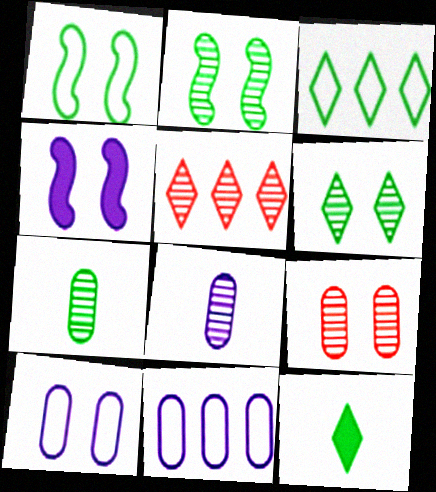[[2, 5, 8], 
[3, 6, 12]]